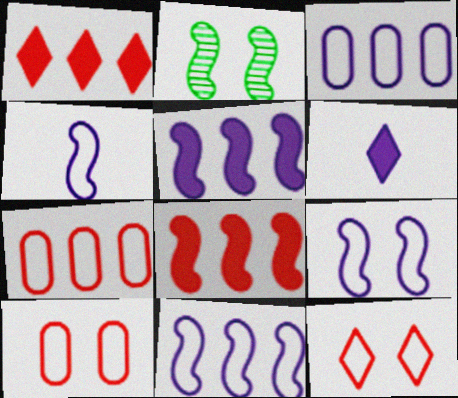[[2, 4, 8], 
[2, 6, 7], 
[4, 9, 11]]